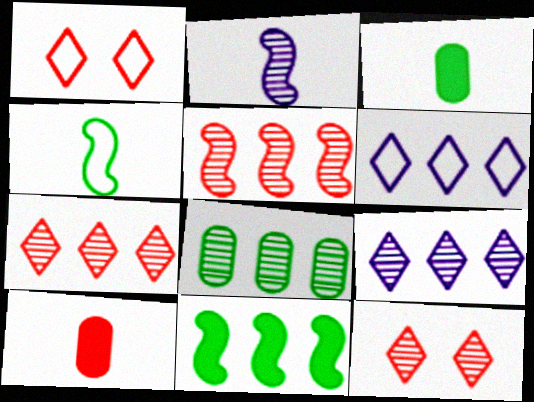[[1, 5, 10], 
[2, 8, 12], 
[5, 8, 9]]